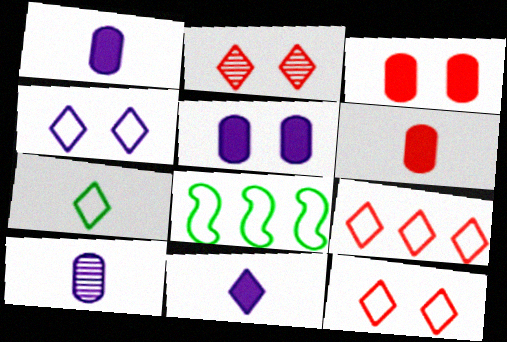[[1, 2, 8], 
[4, 7, 9]]